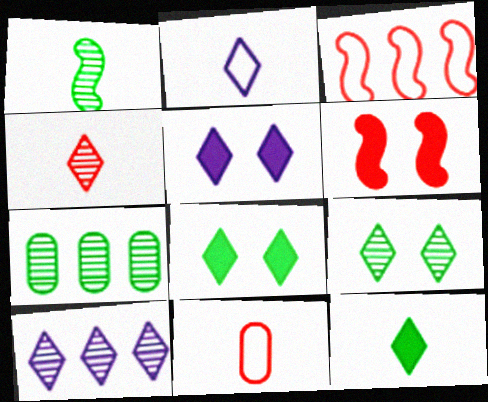[[1, 7, 9], 
[2, 4, 12], 
[2, 5, 10], 
[2, 6, 7], 
[4, 9, 10]]